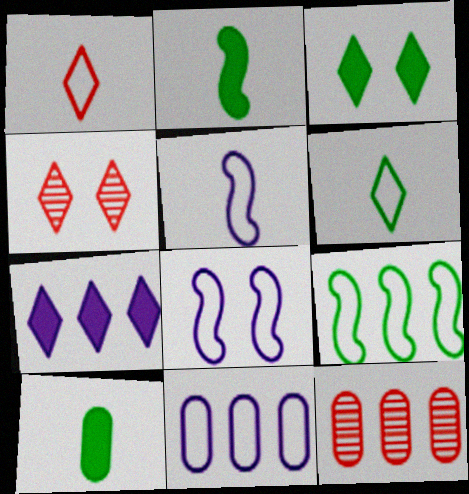[[2, 4, 11], 
[3, 5, 12], 
[4, 6, 7], 
[7, 9, 12]]